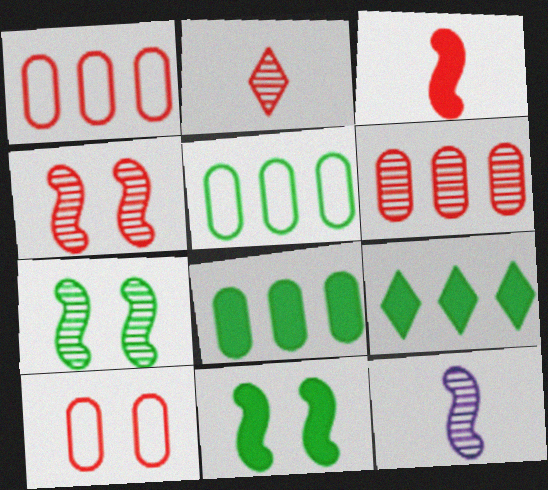[[2, 4, 6], 
[9, 10, 12]]